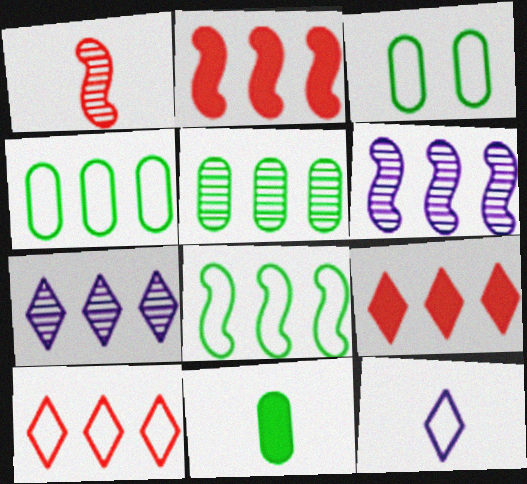[[1, 11, 12], 
[2, 4, 7], 
[2, 6, 8], 
[3, 5, 11], 
[4, 6, 9]]